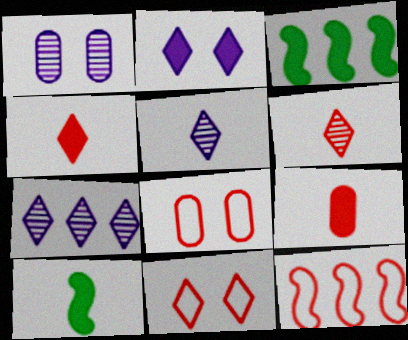[[2, 3, 9], 
[3, 5, 8], 
[7, 8, 10]]